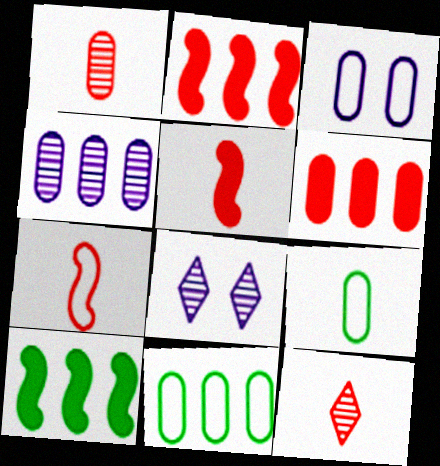[[2, 8, 9], 
[3, 10, 12], 
[4, 6, 11], 
[5, 8, 11]]